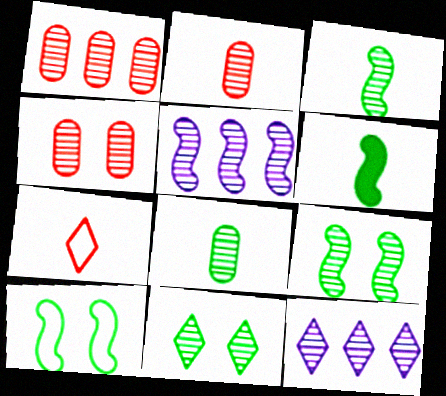[[1, 2, 4], 
[2, 5, 11], 
[2, 9, 12], 
[3, 4, 12]]